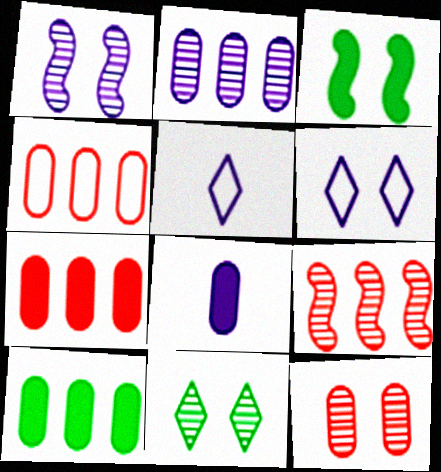[[1, 11, 12], 
[2, 4, 10], 
[3, 6, 12]]